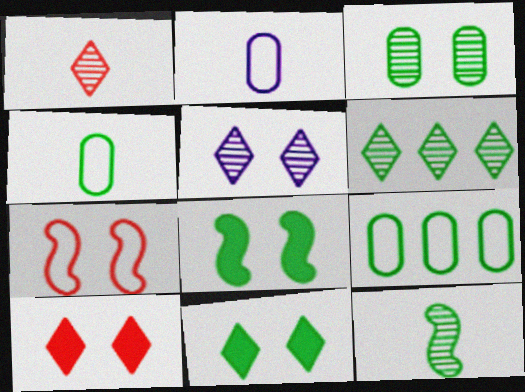[[1, 5, 6], 
[3, 6, 12], 
[4, 6, 8], 
[9, 11, 12]]